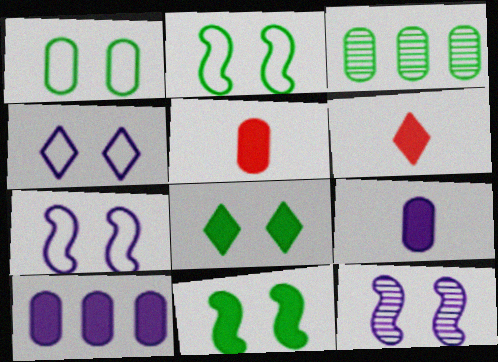[[3, 6, 7], 
[6, 10, 11]]